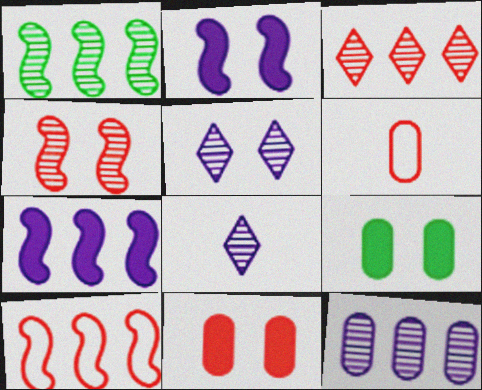[[1, 3, 12], 
[1, 7, 10], 
[6, 9, 12], 
[8, 9, 10]]